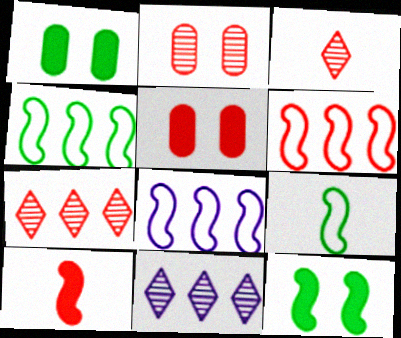[[1, 3, 8], 
[3, 5, 6], 
[4, 6, 8], 
[5, 9, 11]]